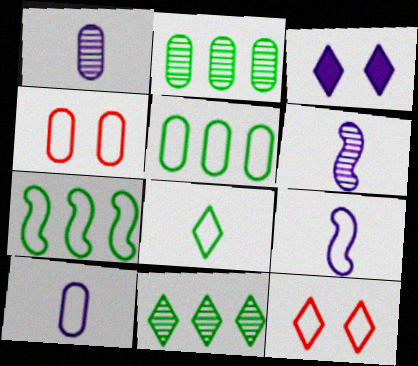[[4, 5, 10], 
[5, 9, 12], 
[7, 10, 12]]